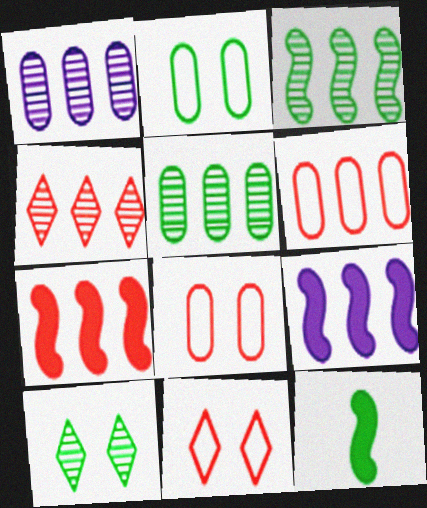[[1, 3, 4], 
[1, 11, 12], 
[4, 6, 7]]